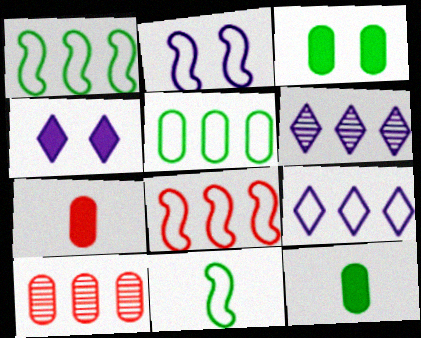[[2, 8, 11], 
[4, 10, 11], 
[5, 8, 9]]